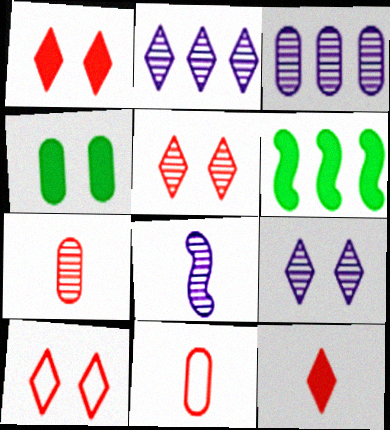[[1, 5, 10], 
[3, 4, 11], 
[3, 8, 9], 
[6, 9, 11]]